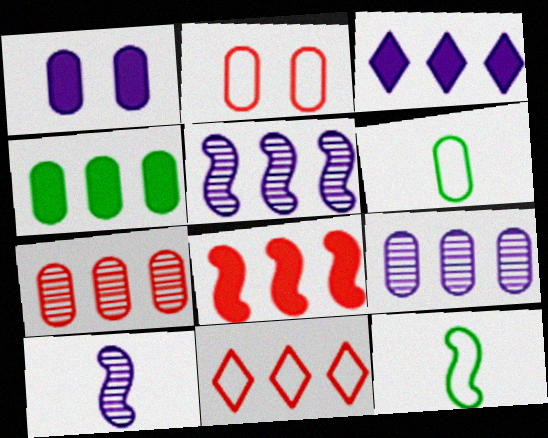[[1, 6, 7], 
[3, 4, 8], 
[4, 5, 11], 
[7, 8, 11]]